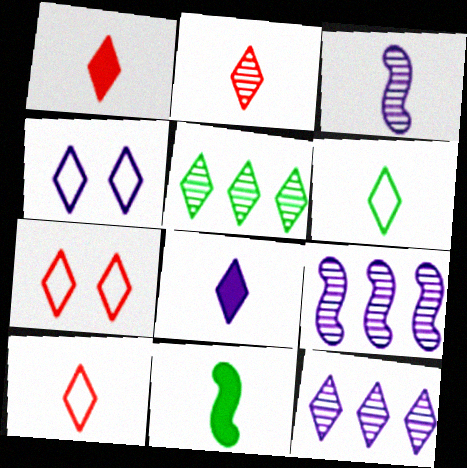[[1, 2, 10], 
[1, 4, 5], 
[2, 6, 8], 
[4, 8, 12], 
[5, 7, 8]]